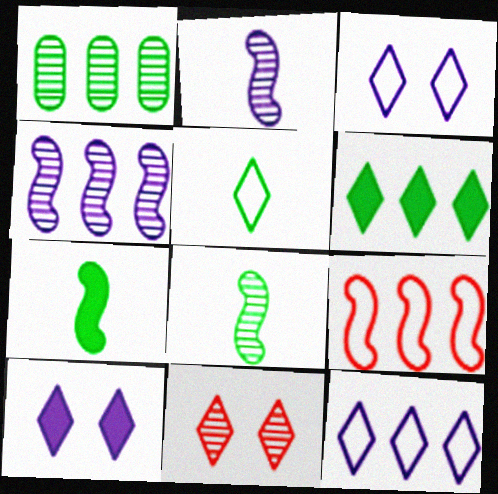[[1, 2, 11]]